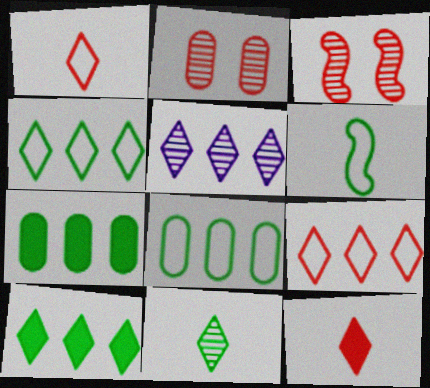[[5, 9, 10]]